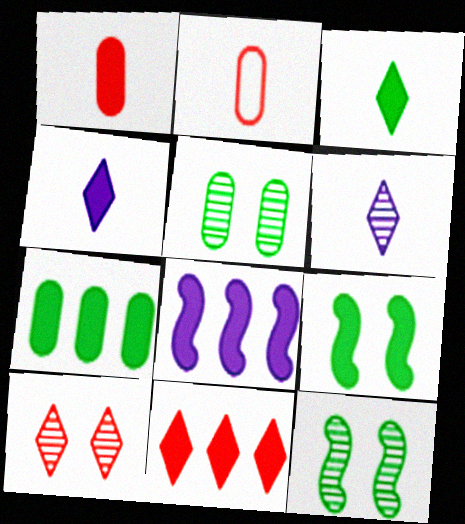[[3, 7, 9], 
[7, 8, 11]]